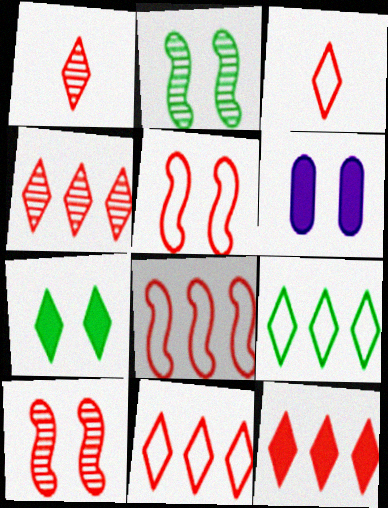[[4, 11, 12]]